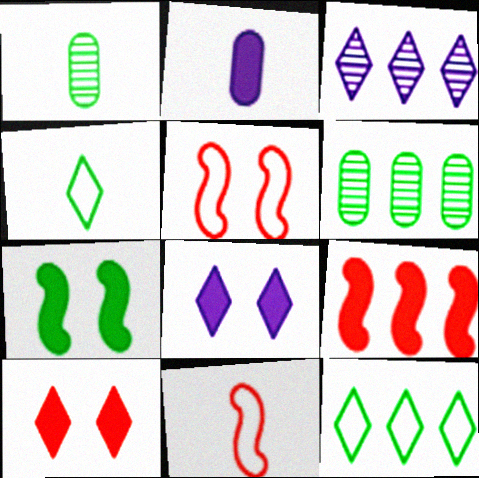[[1, 7, 12], 
[3, 4, 10], 
[4, 6, 7], 
[6, 8, 11]]